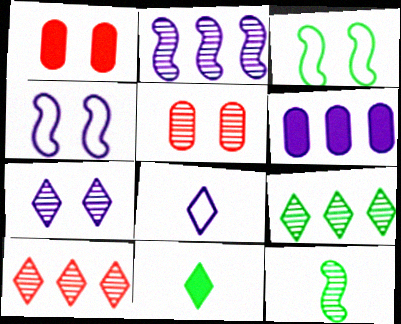[[1, 3, 7]]